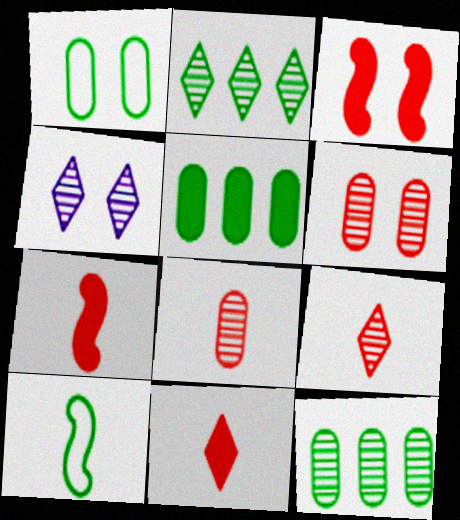[[1, 3, 4], 
[2, 4, 9]]